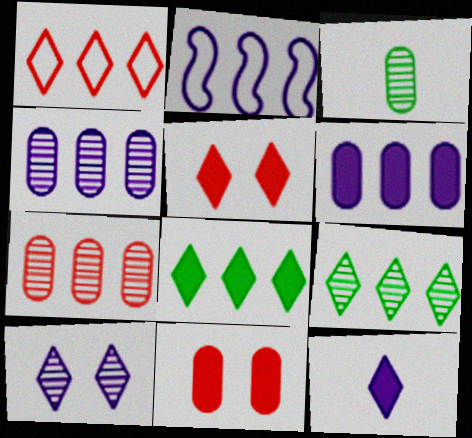[[2, 3, 5], 
[2, 7, 8], 
[5, 8, 12]]